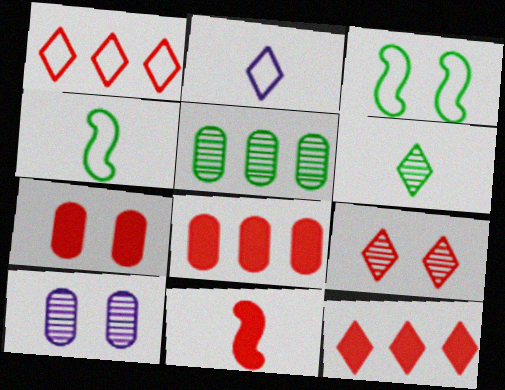[[4, 10, 12], 
[7, 11, 12]]